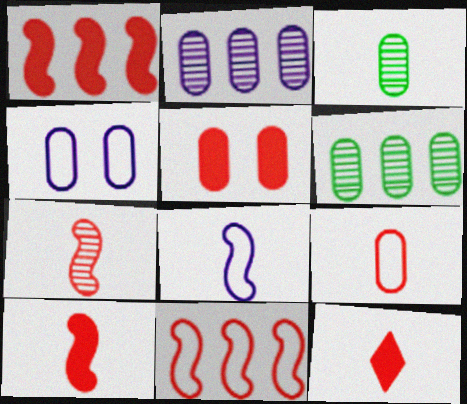[[1, 5, 12], 
[3, 8, 12], 
[7, 9, 12]]